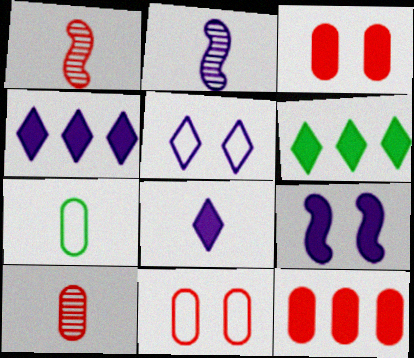[[1, 7, 8], 
[2, 6, 11], 
[10, 11, 12]]